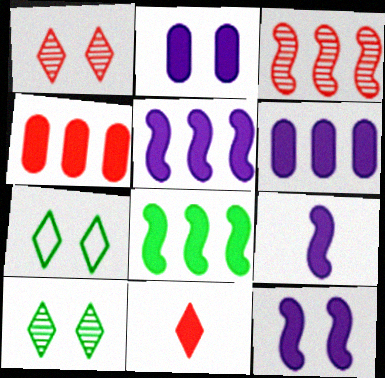[[2, 8, 11], 
[5, 9, 12]]